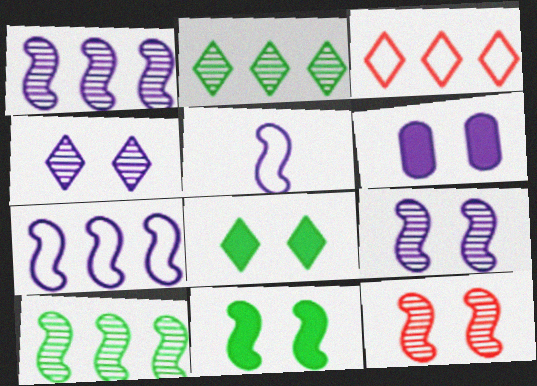[]